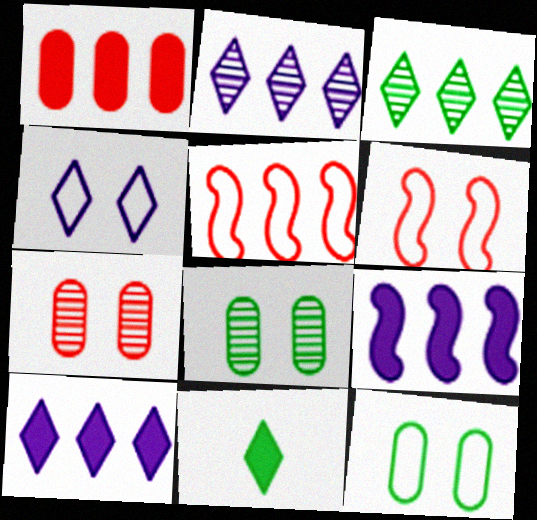[[4, 6, 12]]